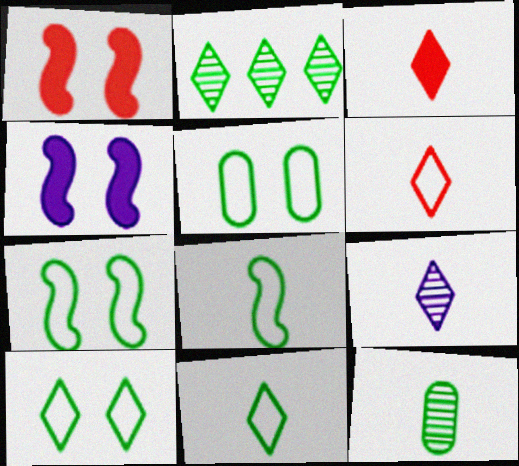[[3, 9, 11], 
[5, 7, 10]]